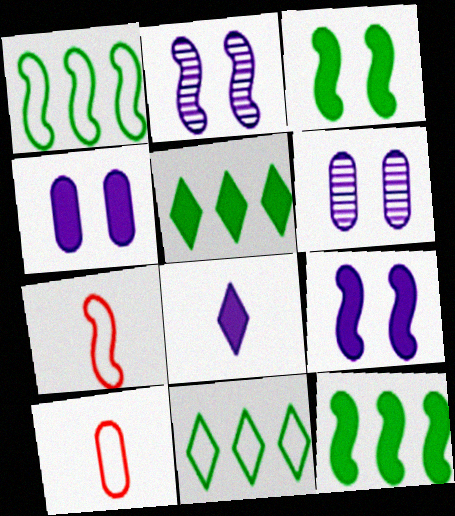[[2, 5, 10], 
[2, 7, 12], 
[5, 6, 7]]